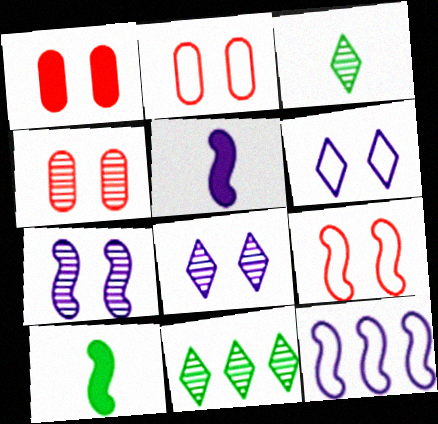[[1, 2, 4], 
[1, 3, 12], 
[2, 5, 11], 
[5, 7, 12]]